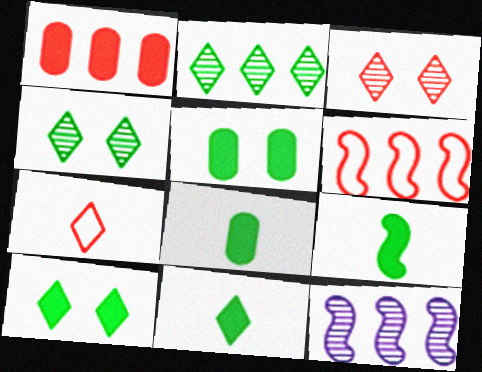[[5, 7, 12], 
[8, 9, 11]]